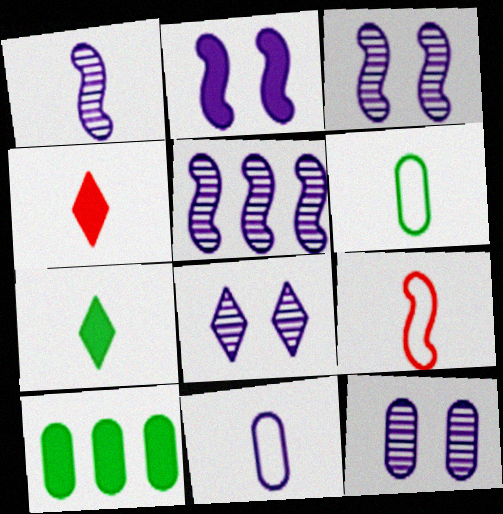[[1, 3, 5], 
[1, 4, 6], 
[2, 4, 10], 
[3, 8, 12], 
[8, 9, 10]]